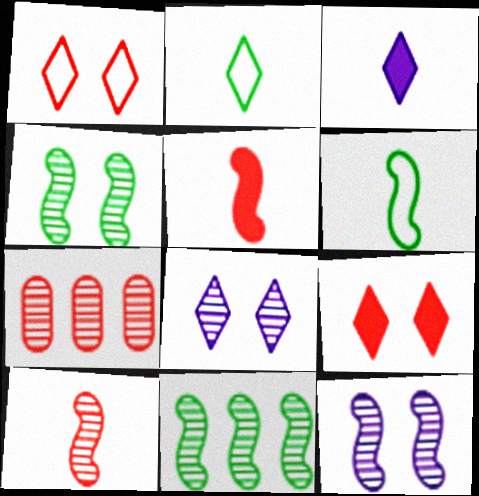[[1, 5, 7], 
[10, 11, 12]]